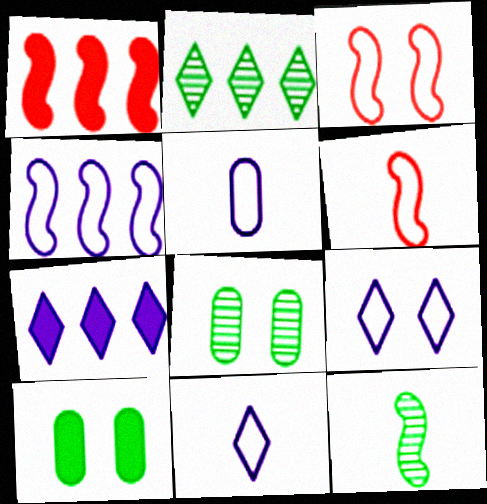[[1, 8, 11], 
[2, 8, 12], 
[4, 5, 9], 
[6, 7, 8]]